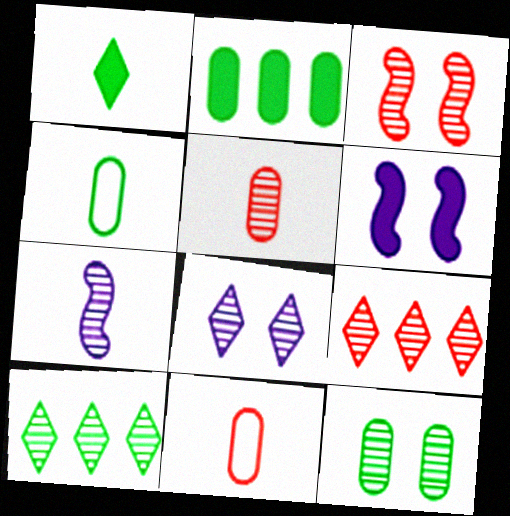[[1, 7, 11], 
[2, 4, 12], 
[3, 5, 9], 
[3, 8, 12], 
[4, 6, 9], 
[6, 10, 11], 
[7, 9, 12]]